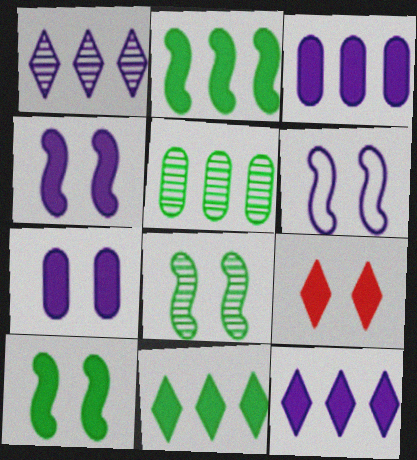[[7, 9, 10]]